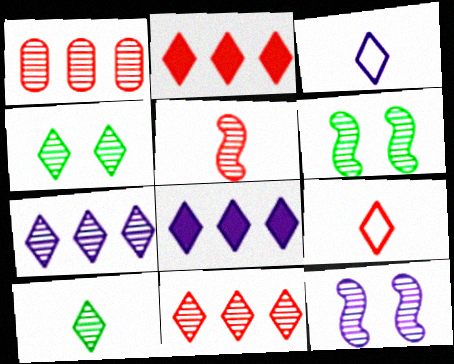[[1, 10, 12], 
[2, 3, 4], 
[4, 8, 9]]